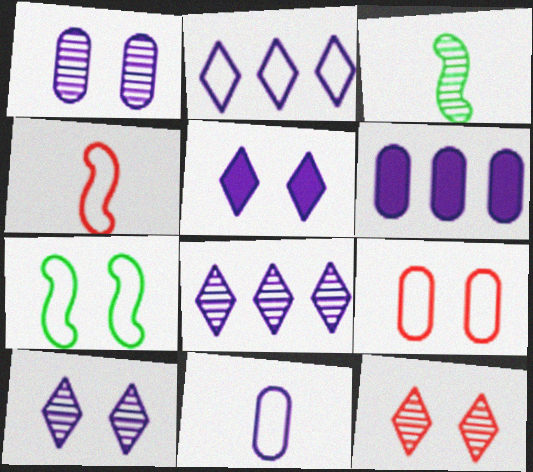[[1, 6, 11]]